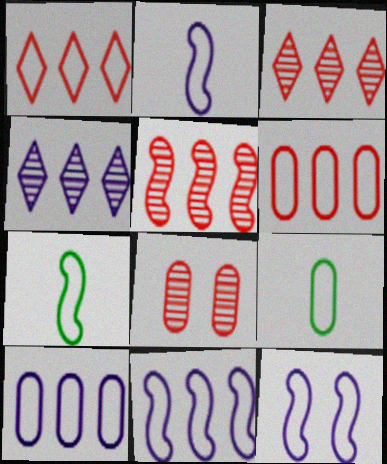[[1, 9, 12], 
[2, 11, 12]]